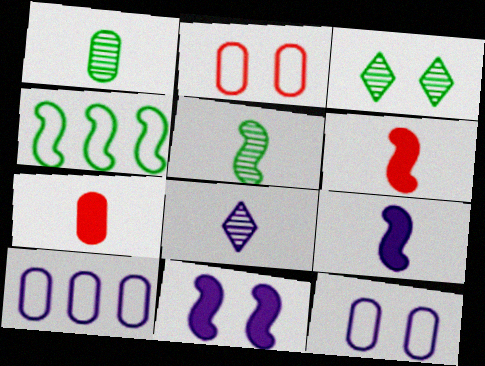[[2, 3, 11], 
[3, 6, 10], 
[8, 10, 11]]